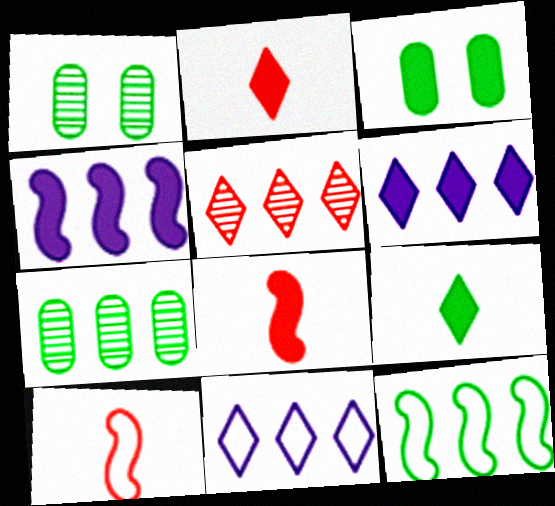[[1, 6, 10], 
[1, 8, 11], 
[1, 9, 12], 
[2, 3, 4], 
[3, 6, 8]]